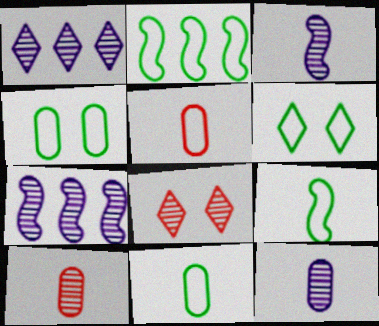[[2, 6, 11]]